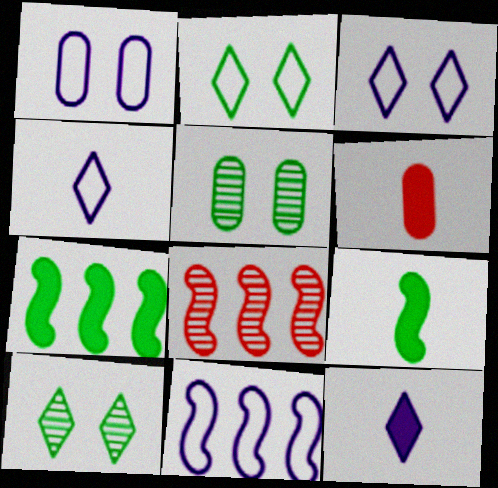[[1, 4, 11], 
[6, 9, 12], 
[6, 10, 11], 
[7, 8, 11]]